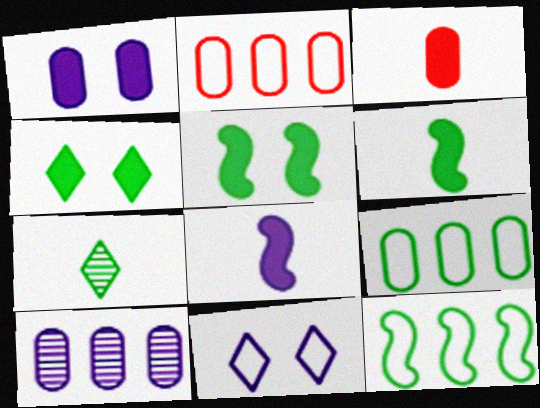[[5, 7, 9], 
[8, 10, 11]]